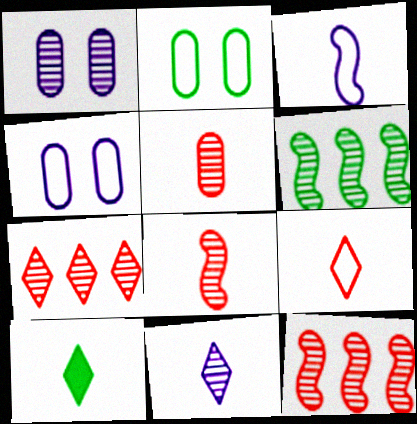[[2, 6, 10], 
[3, 5, 10], 
[4, 10, 12], 
[9, 10, 11]]